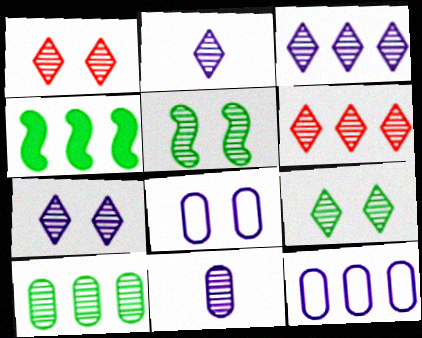[[1, 7, 9], 
[2, 3, 7], 
[2, 6, 9], 
[4, 6, 12], 
[5, 6, 11]]